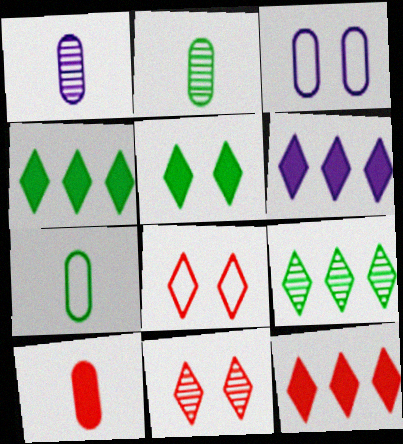[[1, 7, 10], 
[4, 6, 12]]